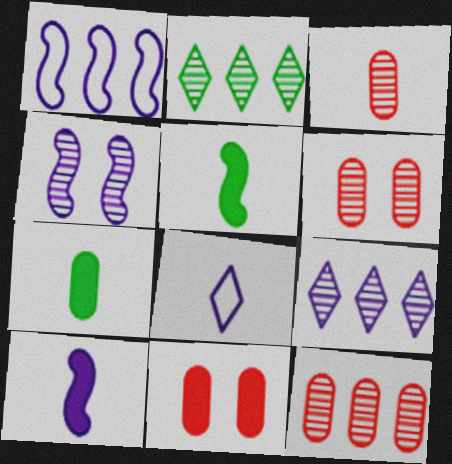[[1, 4, 10], 
[2, 3, 4], 
[3, 5, 8], 
[3, 6, 12]]